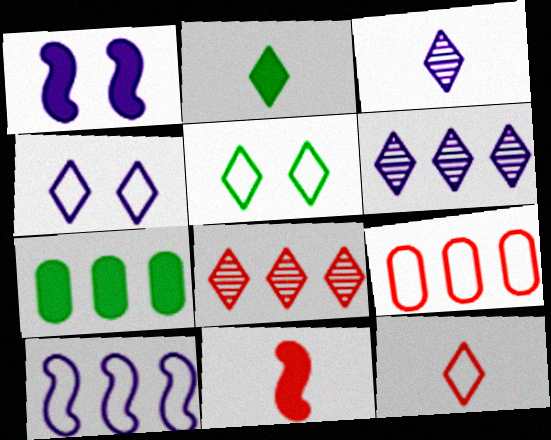[[2, 3, 12], 
[2, 4, 8], 
[7, 8, 10]]